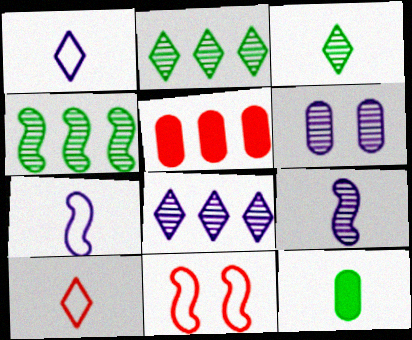[[6, 8, 9], 
[8, 11, 12], 
[9, 10, 12]]